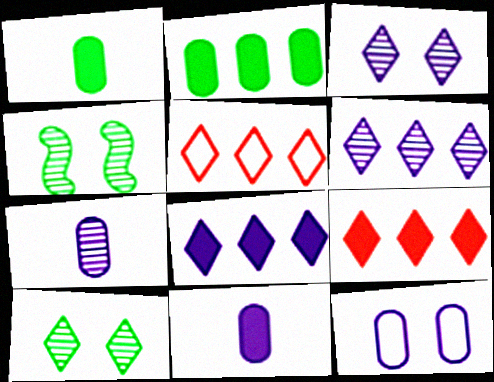[[4, 5, 11]]